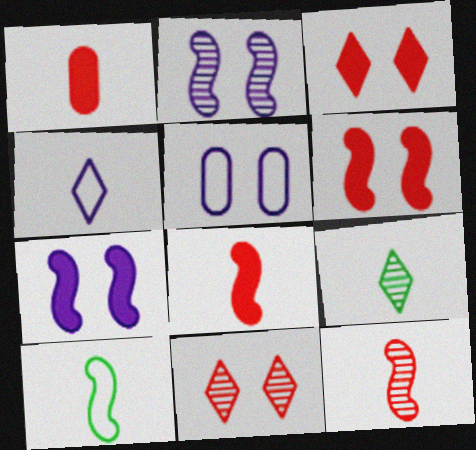[]